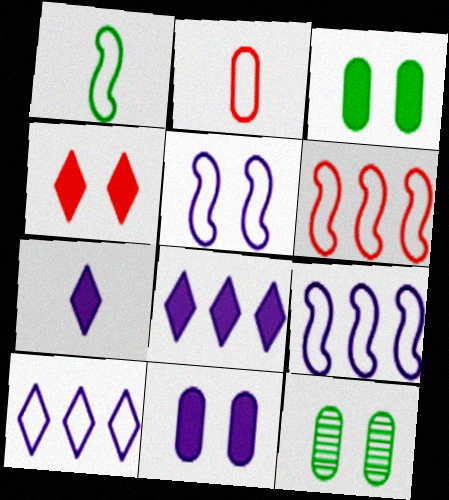[[1, 5, 6], 
[4, 5, 12], 
[6, 7, 12]]